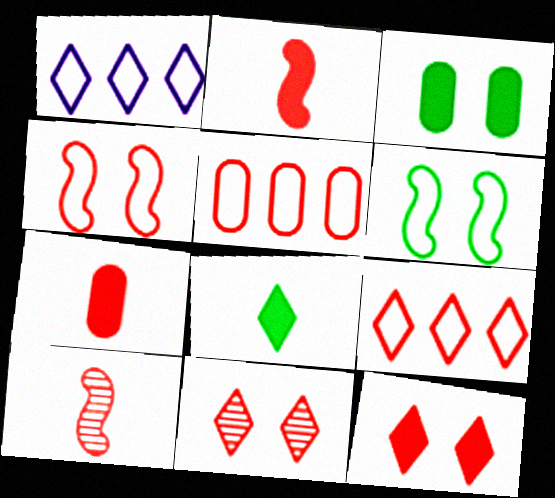[[1, 3, 10], 
[1, 8, 11], 
[2, 5, 11], 
[5, 10, 12]]